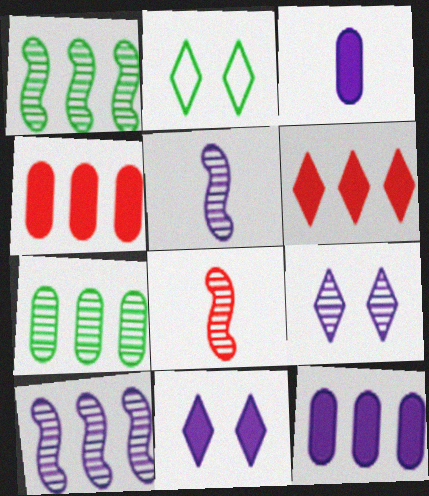[[2, 4, 5], 
[2, 8, 12], 
[7, 8, 9]]